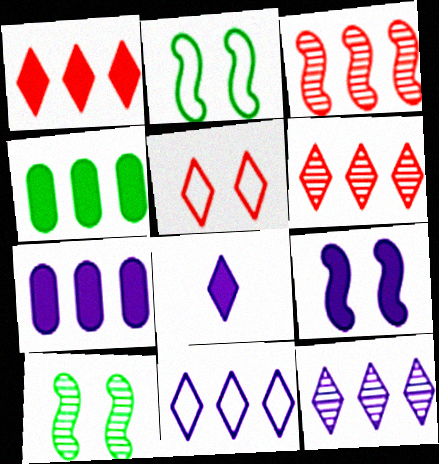[[3, 4, 11], 
[7, 8, 9]]